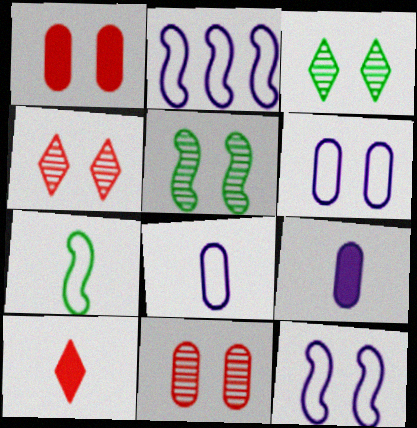[[1, 3, 12]]